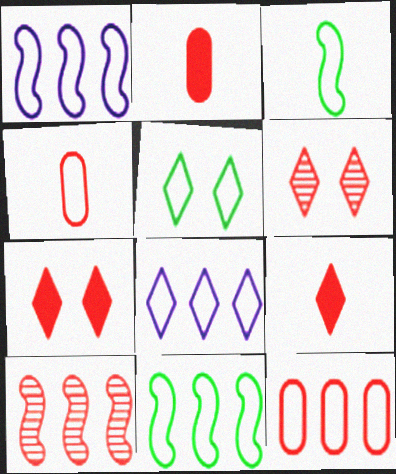[[1, 4, 5], 
[4, 7, 10], 
[8, 11, 12]]